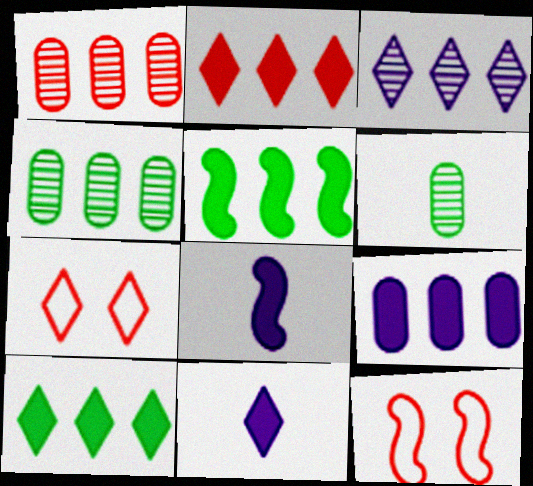[[2, 5, 9], 
[4, 7, 8], 
[4, 11, 12]]